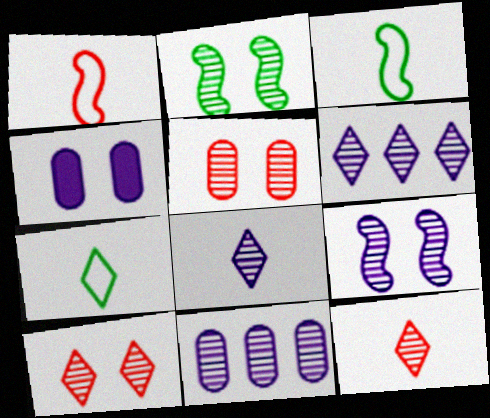[[2, 11, 12], 
[8, 9, 11]]